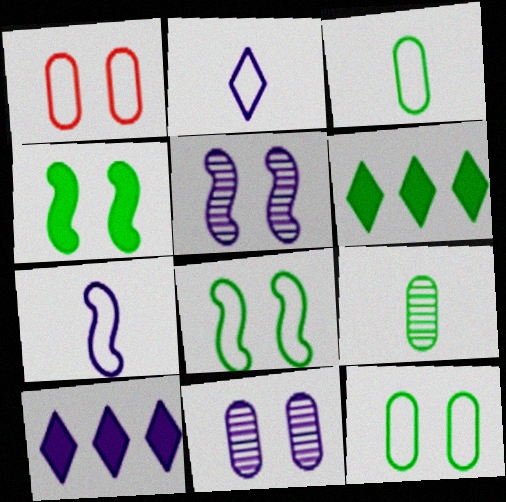[[6, 8, 9], 
[7, 10, 11]]